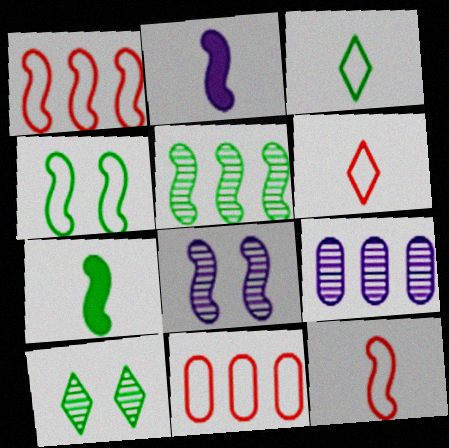[[1, 7, 8], 
[2, 10, 11], 
[4, 5, 7]]